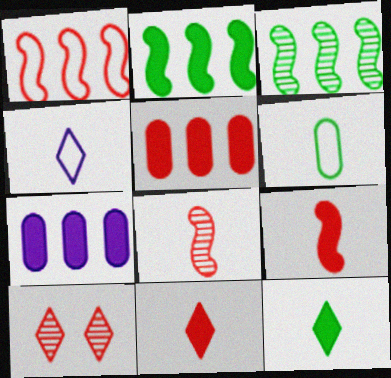[]